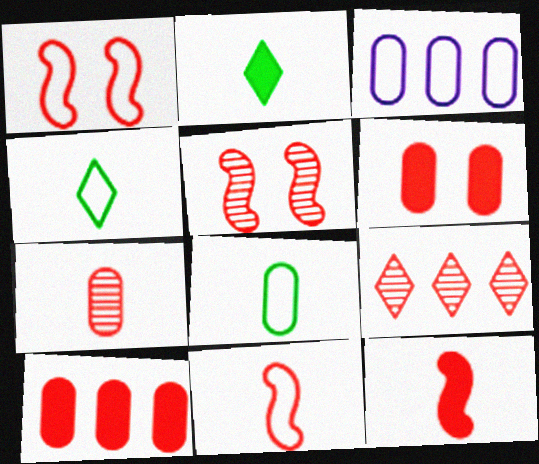[[1, 3, 4], 
[2, 3, 5], 
[5, 7, 9], 
[6, 9, 11]]